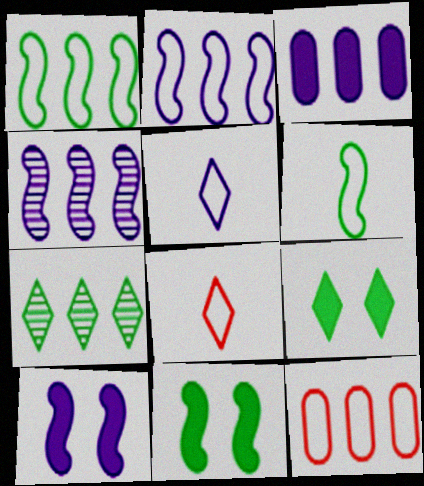[]